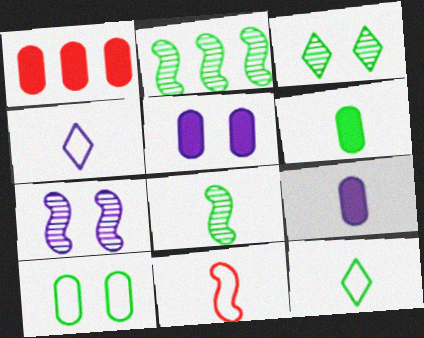[[1, 5, 6], 
[1, 7, 12], 
[6, 8, 12]]